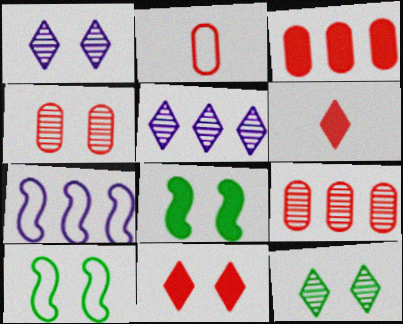[[2, 3, 4], 
[2, 5, 8]]